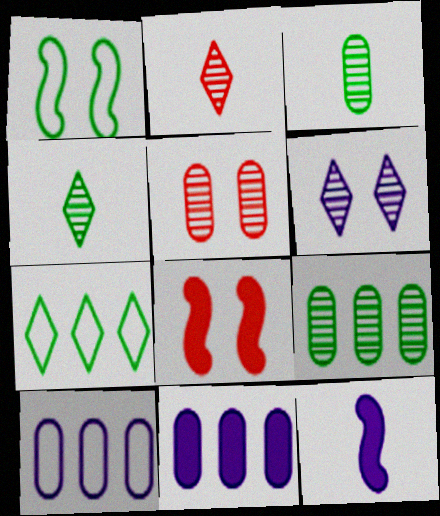[[1, 2, 11], 
[4, 8, 10], 
[5, 7, 12], 
[6, 10, 12]]